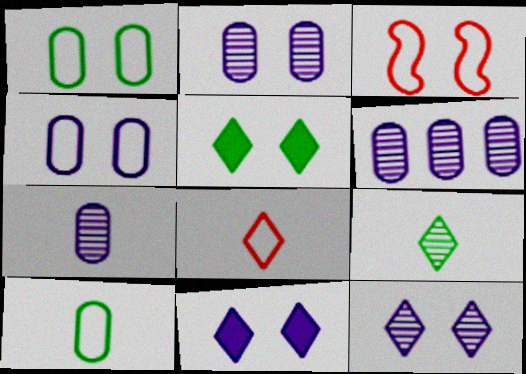[[2, 3, 5], 
[2, 6, 7]]